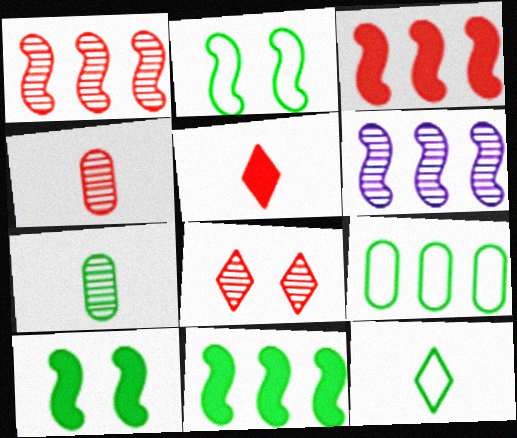[[1, 4, 8], 
[2, 9, 12], 
[6, 7, 8]]